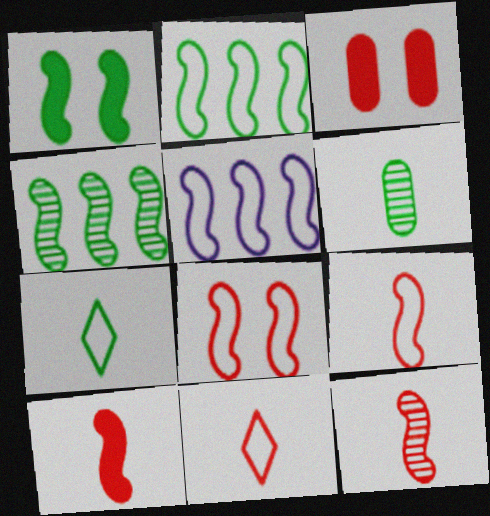[[1, 5, 12], 
[9, 10, 12]]